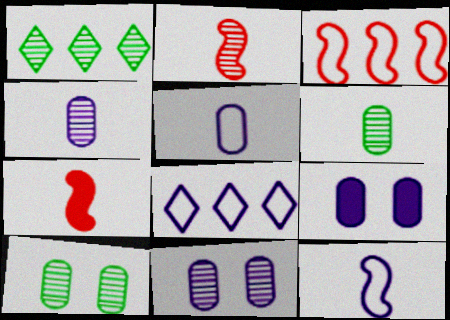[[1, 2, 11], 
[7, 8, 10]]